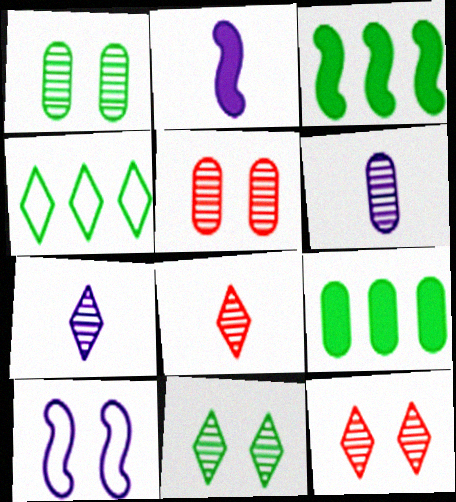[[2, 4, 5], 
[8, 9, 10]]